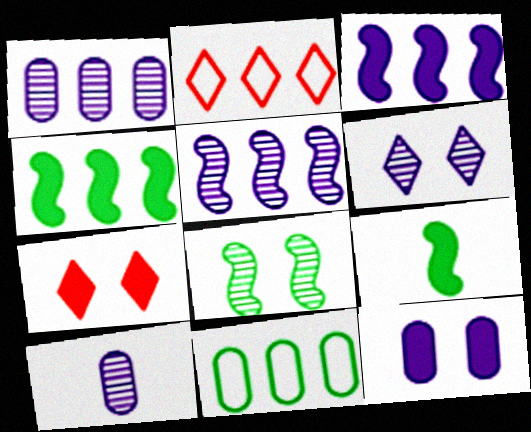[[1, 2, 4], 
[5, 6, 10]]